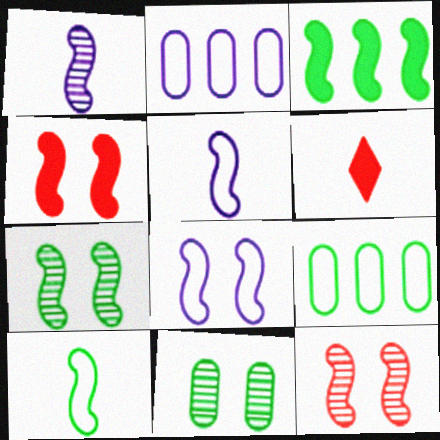[[2, 6, 7], 
[3, 5, 12], 
[3, 7, 10], 
[4, 7, 8]]